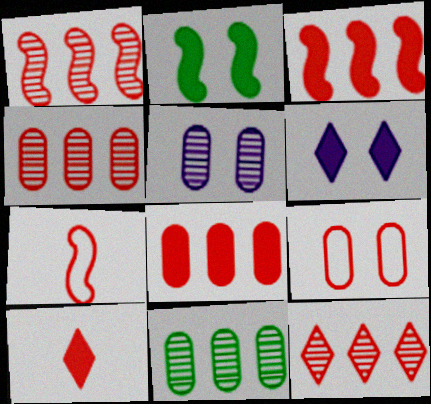[[1, 4, 12], 
[1, 9, 10], 
[6, 7, 11]]